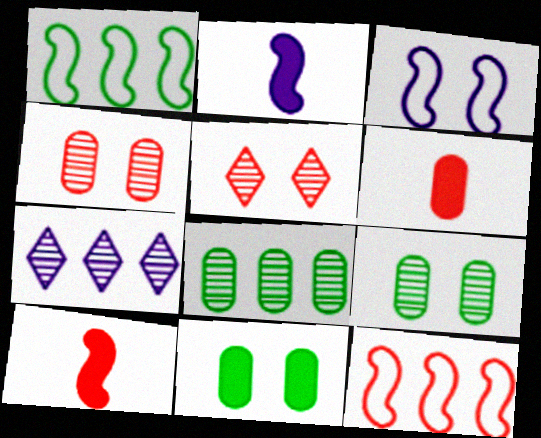[[3, 5, 11], 
[5, 6, 12]]